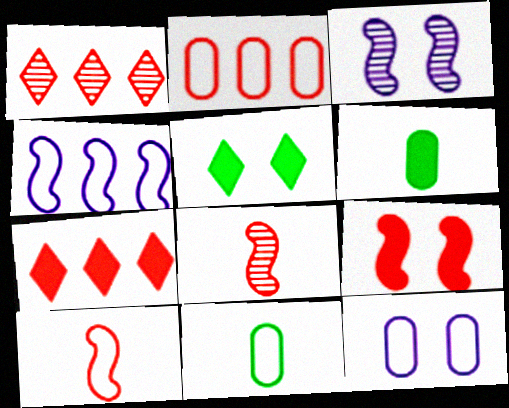[[2, 11, 12], 
[3, 7, 11]]